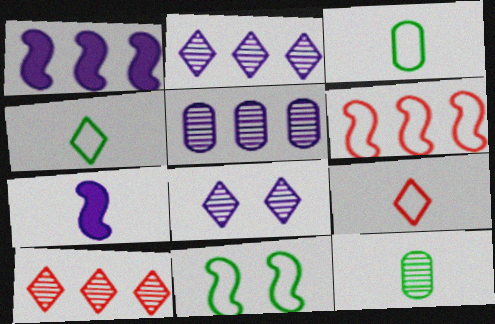[[7, 9, 12]]